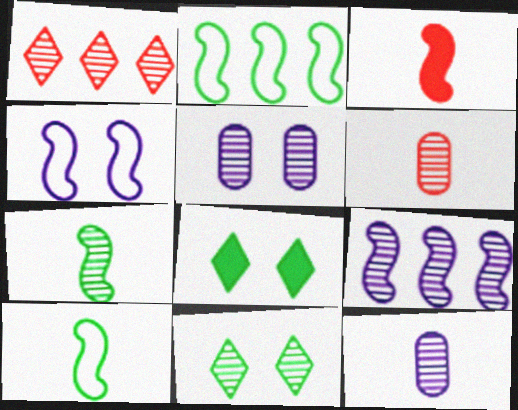[[1, 5, 7], 
[6, 9, 11]]